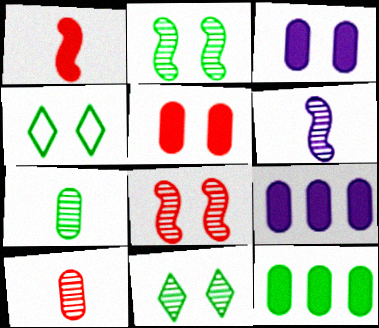[[3, 4, 8]]